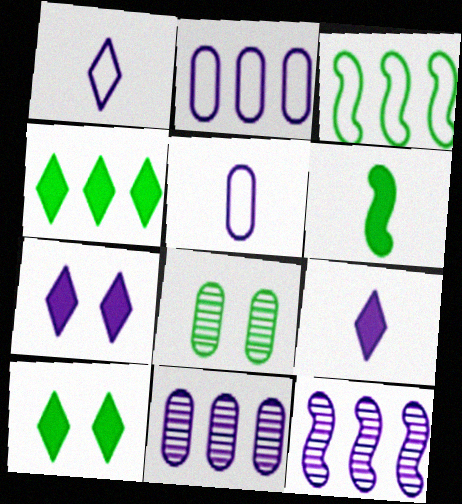[[5, 7, 12]]